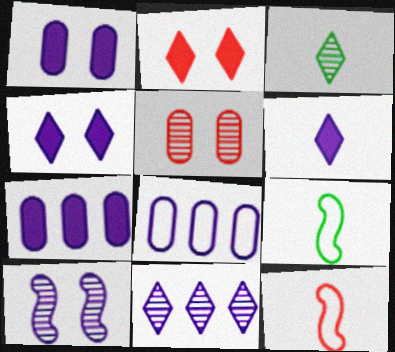[[6, 8, 10]]